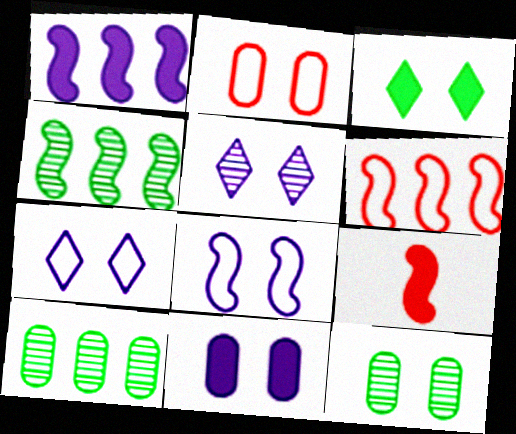[[1, 4, 6], 
[2, 11, 12], 
[4, 8, 9], 
[5, 8, 11], 
[7, 9, 10]]